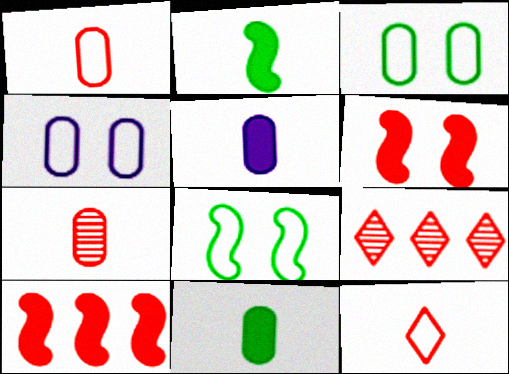[[1, 6, 9], 
[2, 4, 9], 
[5, 8, 9]]